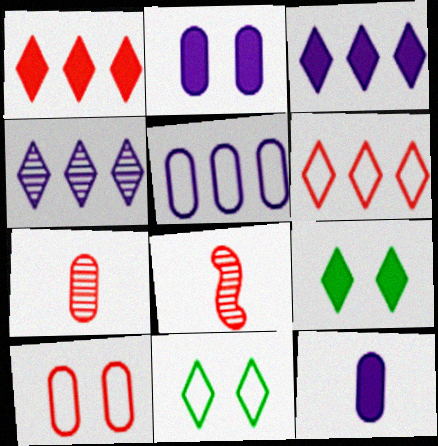[[1, 8, 10], 
[5, 8, 9]]